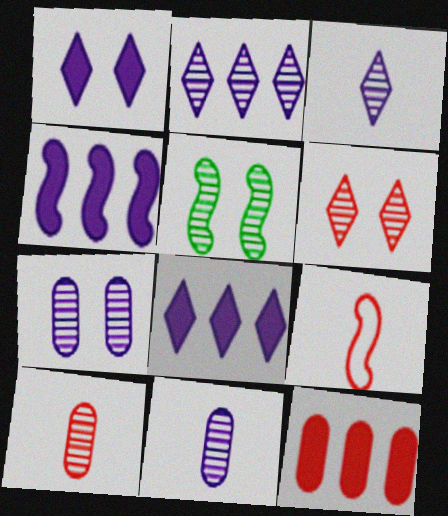[[2, 5, 10], 
[4, 5, 9], 
[5, 6, 7], 
[6, 9, 12]]